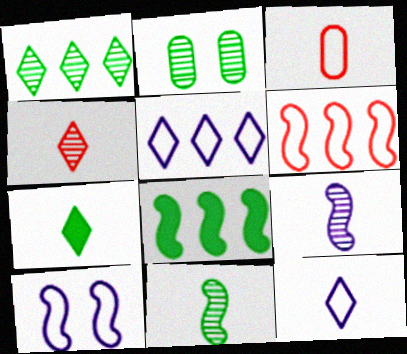[[1, 2, 11], 
[3, 7, 9], 
[4, 7, 12]]